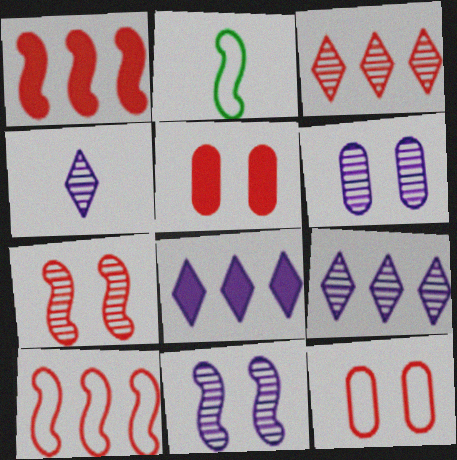[[1, 2, 11], 
[2, 5, 9]]